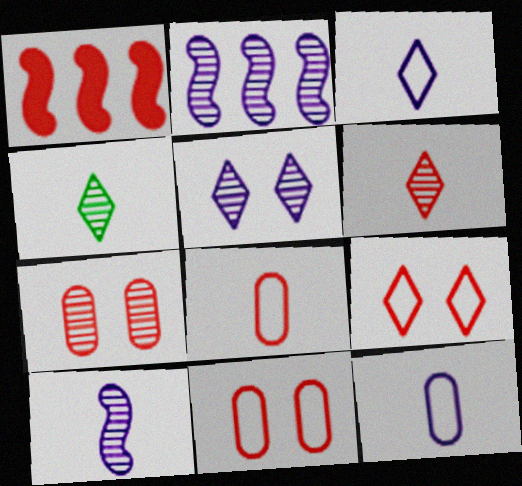[[1, 6, 11], 
[2, 4, 7]]